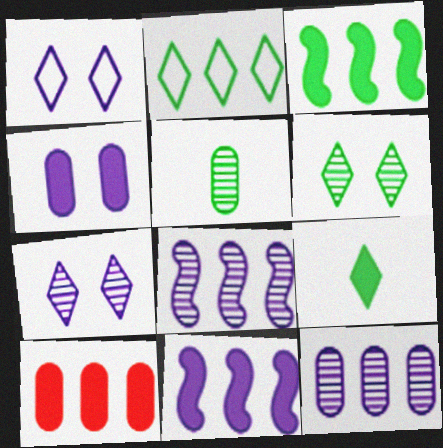[[2, 6, 9], 
[2, 8, 10]]